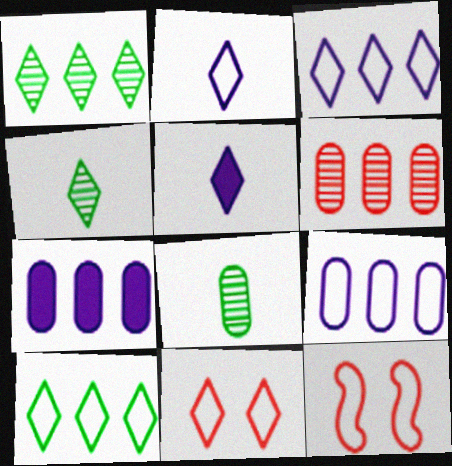[[1, 5, 11], 
[2, 10, 11], 
[4, 7, 12]]